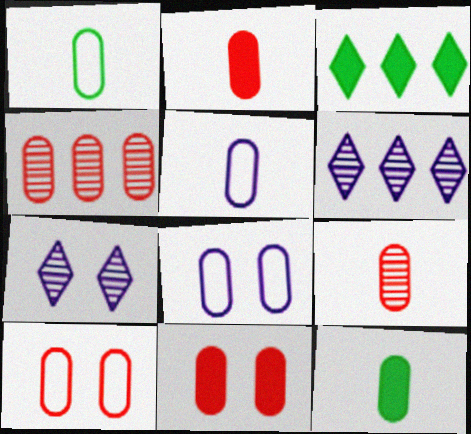[[2, 4, 10], 
[4, 8, 12], 
[5, 9, 12]]